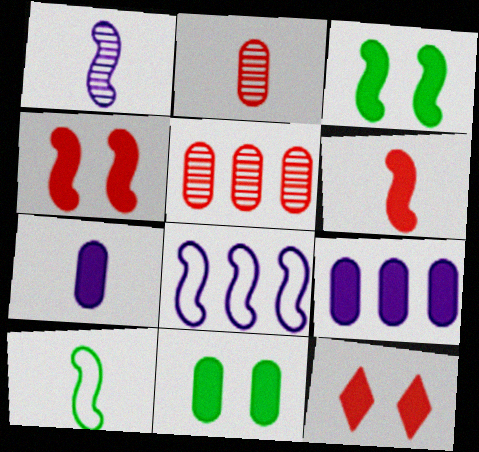[[1, 6, 10]]